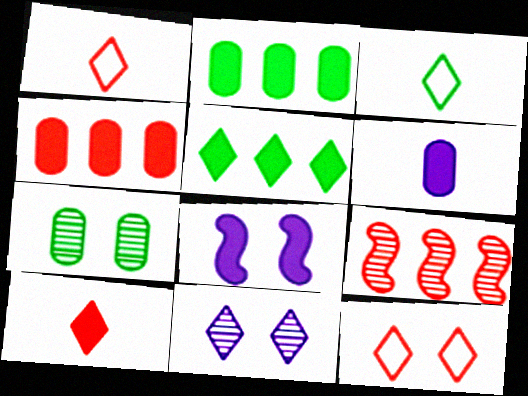[[1, 5, 11], 
[2, 8, 10], 
[7, 8, 12]]